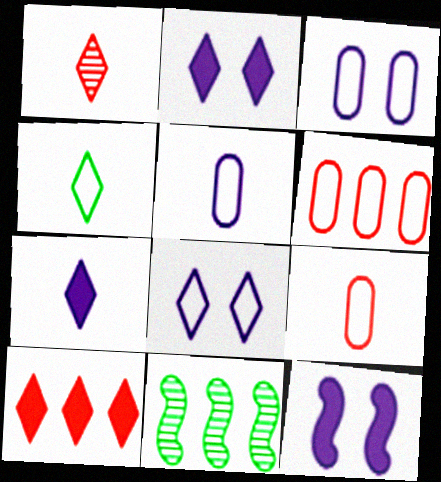[[1, 4, 7], 
[2, 9, 11]]